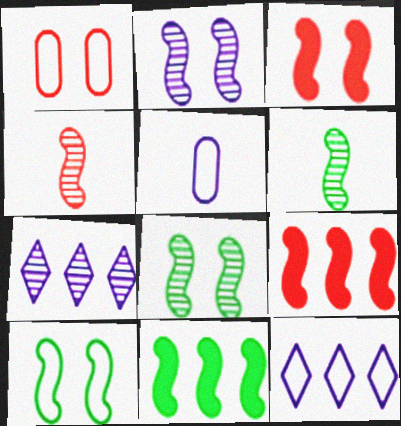[[2, 3, 10], 
[6, 10, 11]]